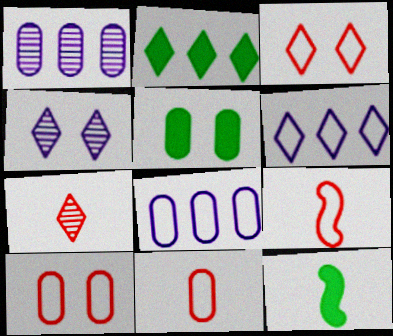[[1, 3, 12], 
[1, 5, 11], 
[2, 5, 12]]